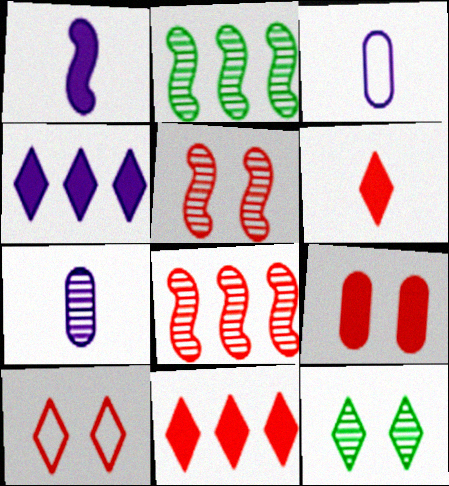[[5, 9, 10], 
[7, 8, 12]]